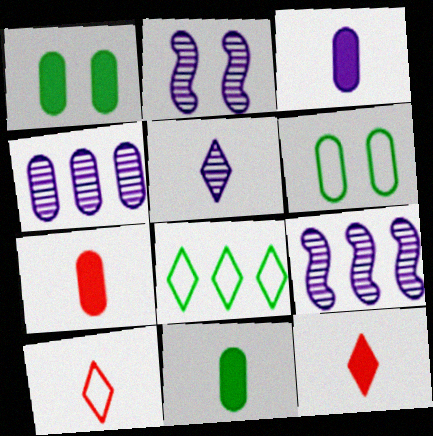[[1, 9, 10], 
[2, 4, 5], 
[2, 7, 8], 
[3, 7, 11], 
[4, 6, 7], 
[6, 9, 12]]